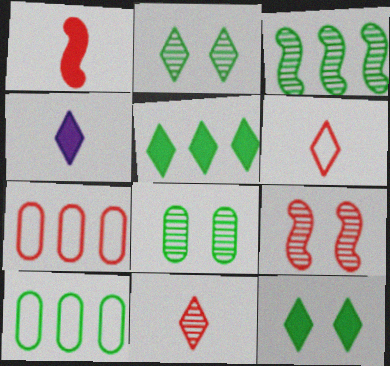[[3, 5, 10], 
[4, 9, 10]]